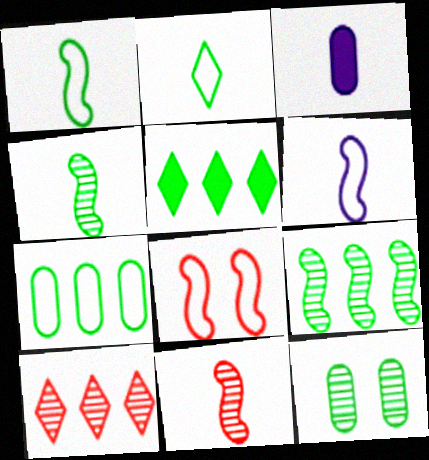[[1, 5, 12], 
[2, 3, 11], 
[5, 7, 9]]